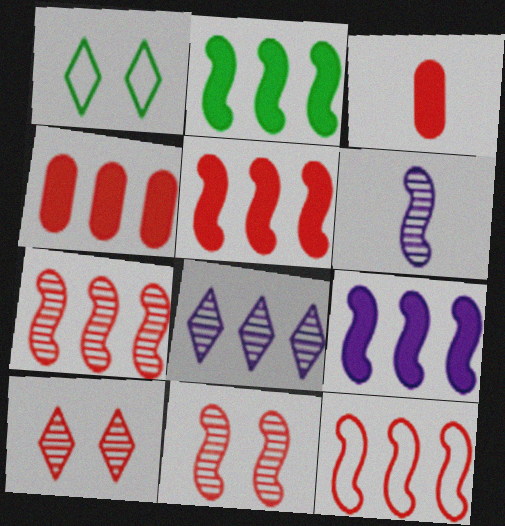[[1, 4, 6], 
[2, 5, 9], 
[3, 10, 12], 
[5, 7, 12]]